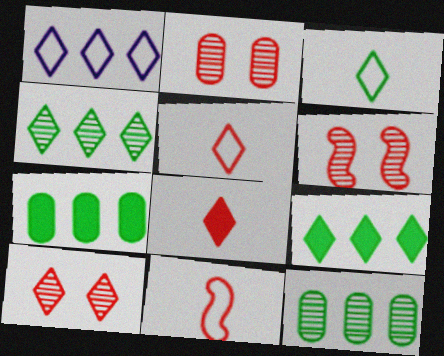[[2, 6, 10]]